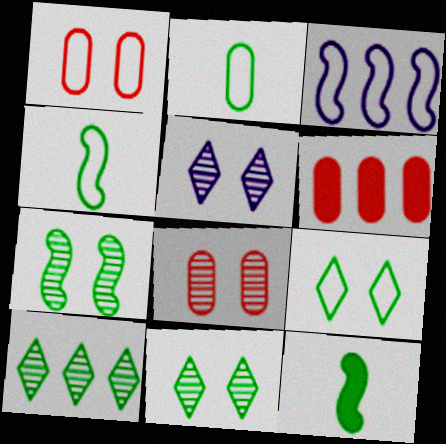[[3, 6, 10], 
[4, 5, 6], 
[5, 7, 8]]